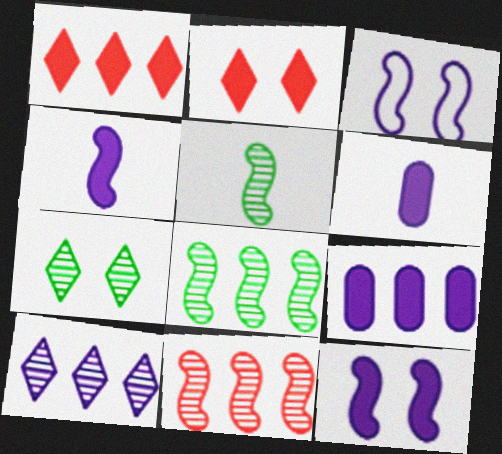[[3, 6, 10]]